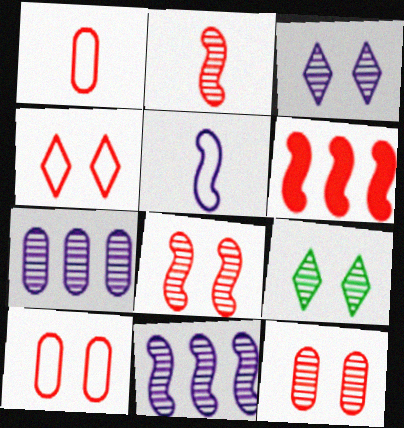[[2, 7, 9]]